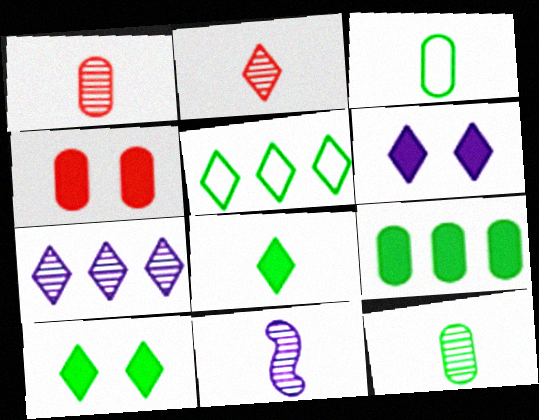[[2, 5, 6], 
[2, 11, 12], 
[4, 5, 11]]